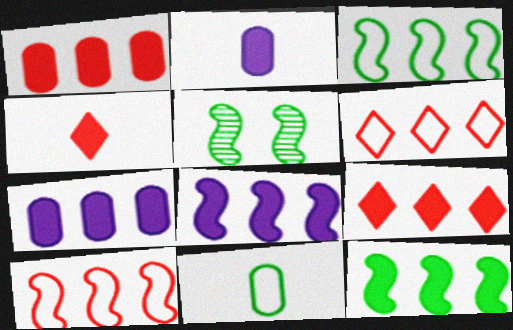[[2, 5, 6], 
[7, 9, 12]]